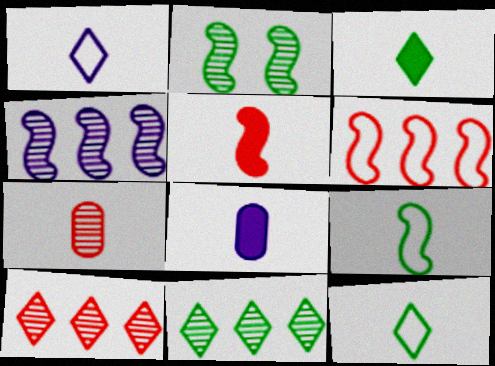[[3, 5, 8]]